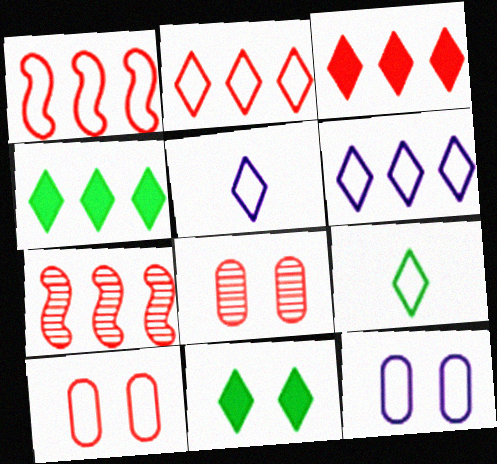[[1, 9, 12]]